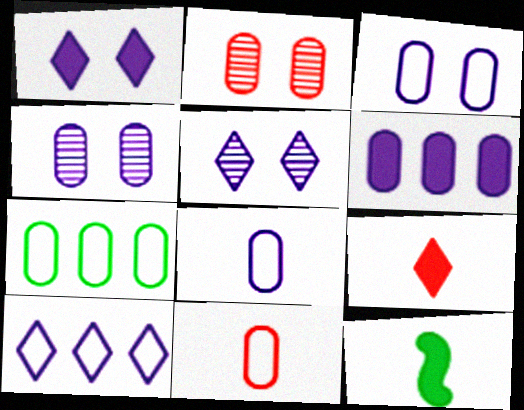[[2, 10, 12], 
[3, 7, 11], 
[4, 6, 8]]